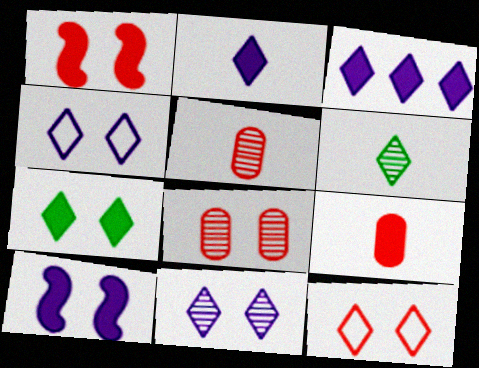[[1, 8, 12], 
[3, 6, 12], 
[7, 11, 12]]